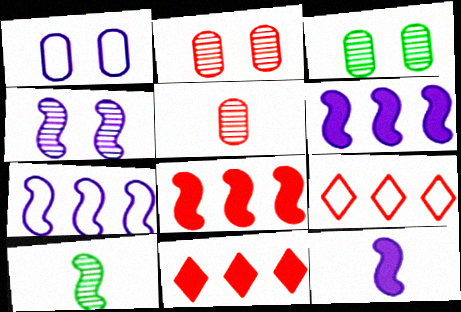[[1, 10, 11], 
[3, 9, 12], 
[4, 7, 12]]